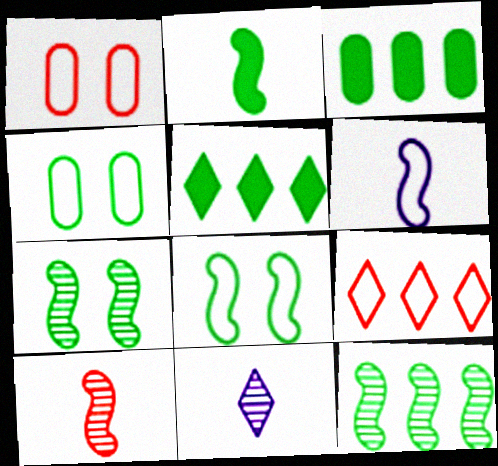[[2, 6, 10], 
[2, 8, 12], 
[4, 6, 9]]